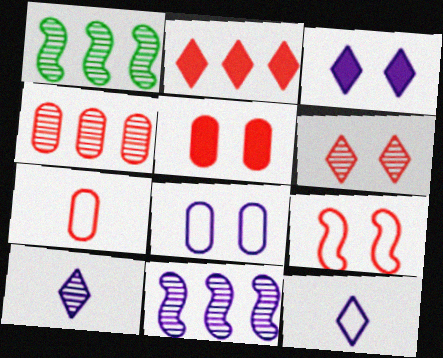[[1, 3, 7], 
[1, 5, 12], 
[4, 5, 7], 
[5, 6, 9]]